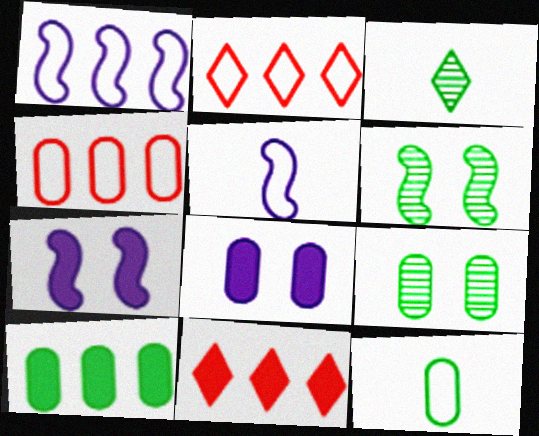[[3, 4, 7], 
[5, 9, 11], 
[9, 10, 12]]